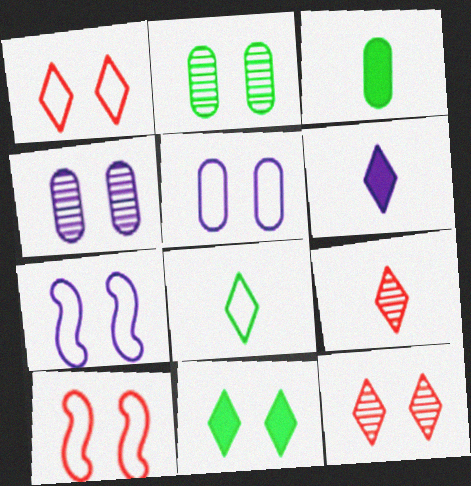[[4, 10, 11], 
[6, 8, 9]]